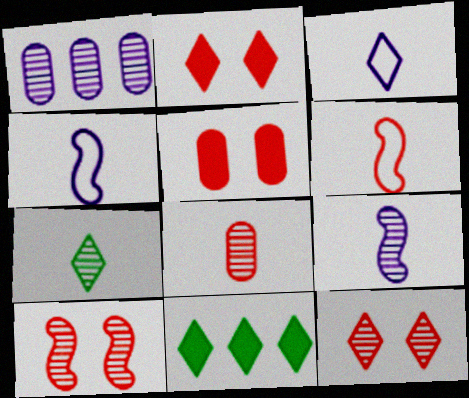[[1, 7, 10], 
[3, 11, 12], 
[7, 8, 9]]